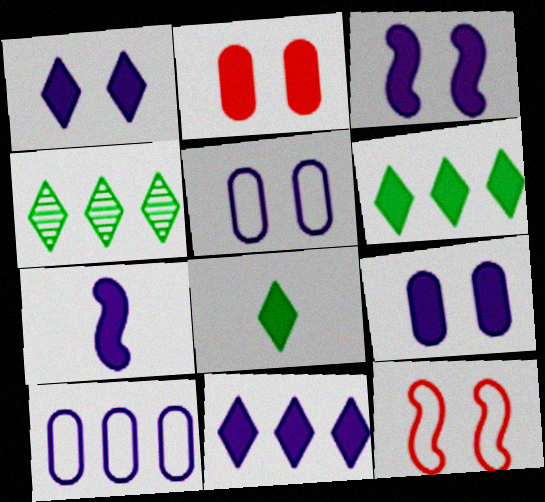[[1, 3, 9], 
[2, 6, 7], 
[7, 9, 11]]